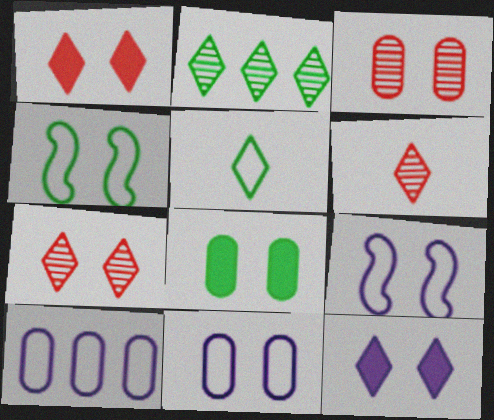[[3, 4, 12], 
[3, 8, 11], 
[7, 8, 9]]